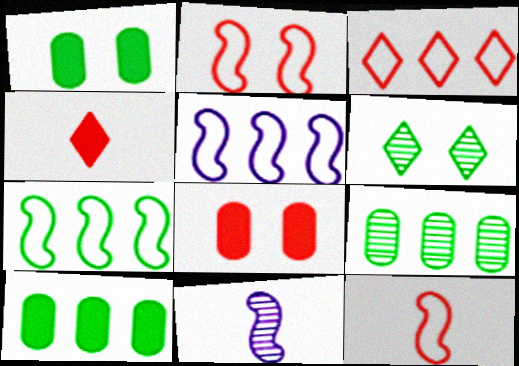[[1, 3, 11]]